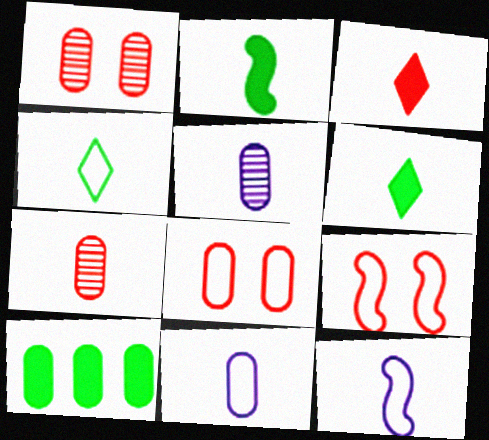[[1, 10, 11], 
[5, 8, 10], 
[6, 7, 12]]